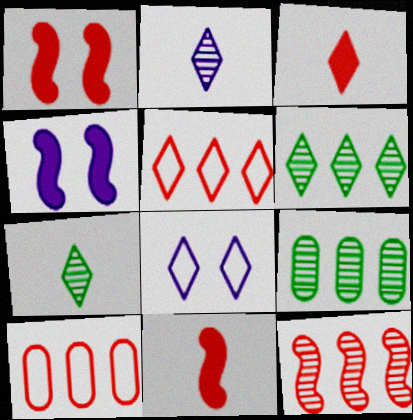[[3, 6, 8], 
[4, 7, 10], 
[8, 9, 11]]